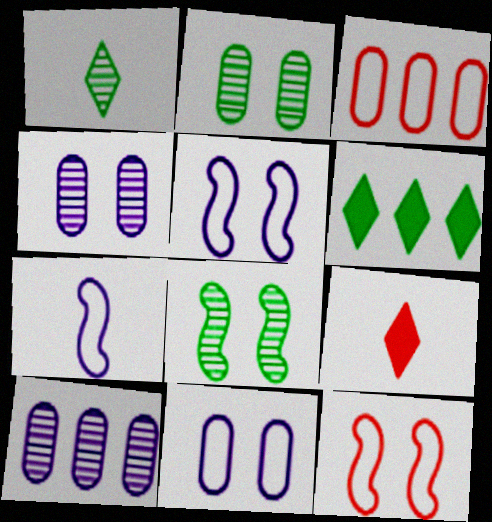[]